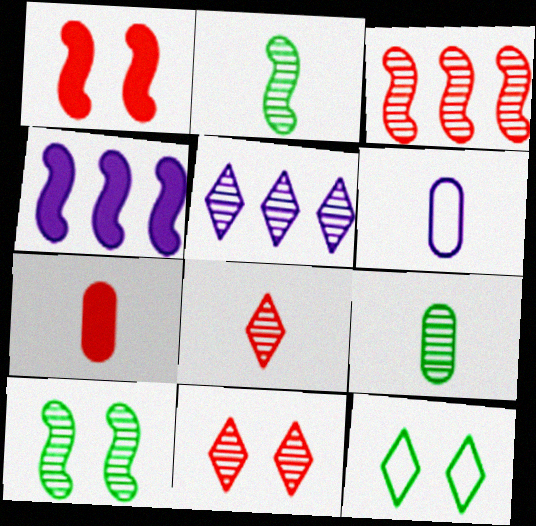[[6, 7, 9]]